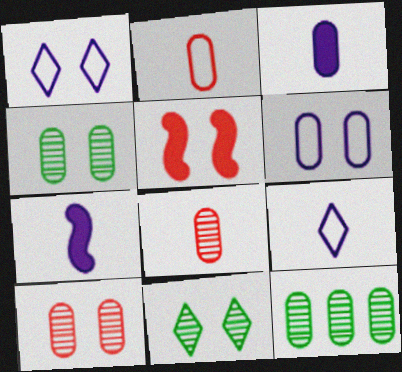[[1, 4, 5], 
[5, 6, 11], 
[5, 9, 12]]